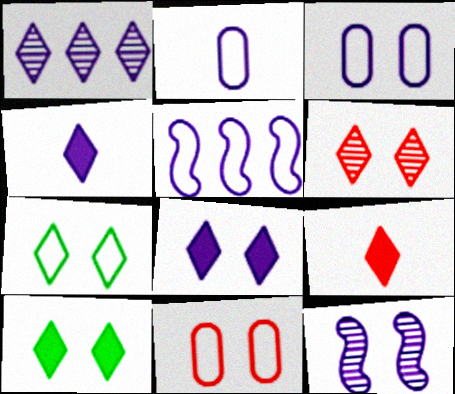[[1, 7, 9], 
[3, 8, 12], 
[6, 7, 8], 
[10, 11, 12]]